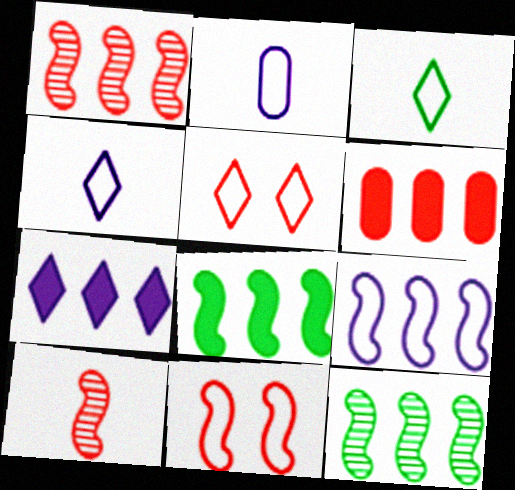[[1, 8, 9], 
[5, 6, 10], 
[6, 7, 8]]